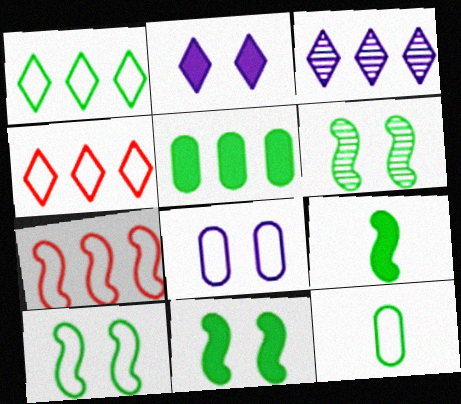[[1, 10, 12], 
[3, 5, 7], 
[6, 10, 11]]